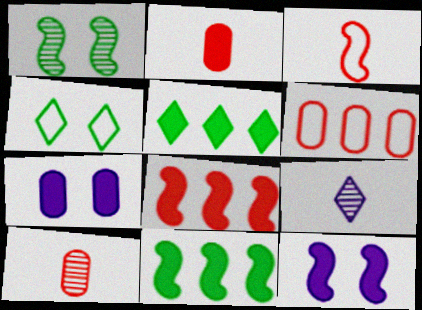[[2, 5, 12]]